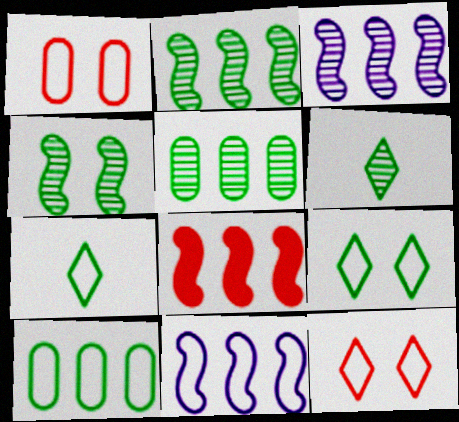[[1, 7, 11], 
[2, 8, 11], 
[4, 5, 6]]